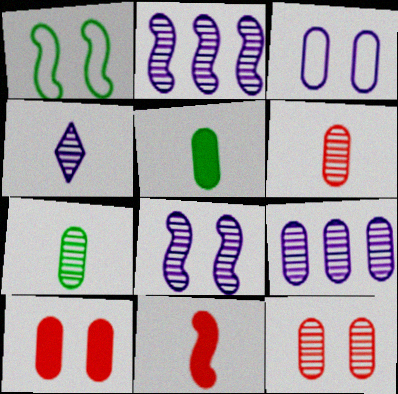[[1, 2, 11], 
[4, 8, 9], 
[7, 9, 12]]